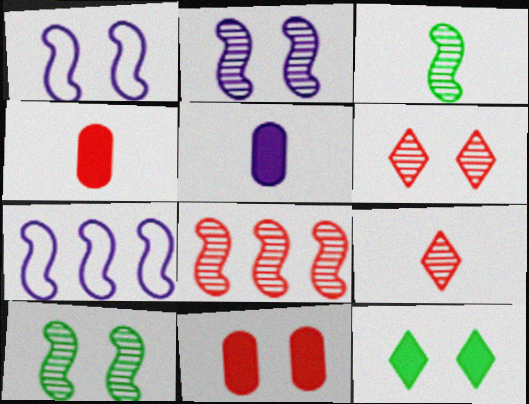[[2, 3, 8]]